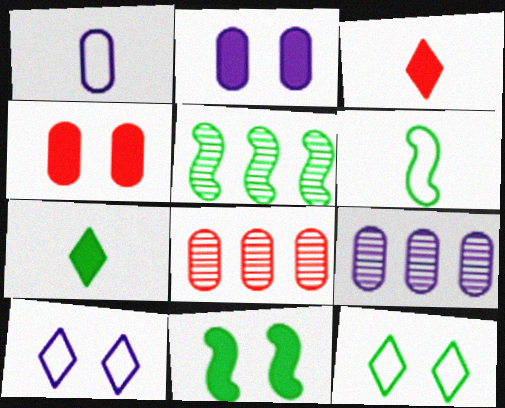[[1, 2, 9], 
[5, 6, 11]]